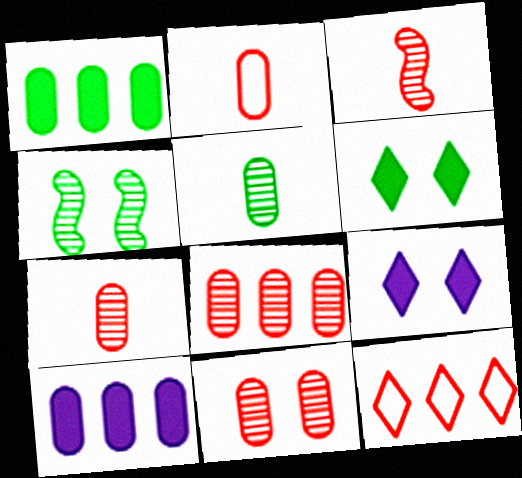[[7, 8, 11]]